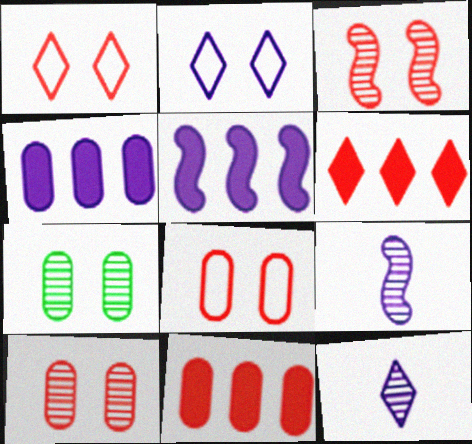[[2, 4, 9]]